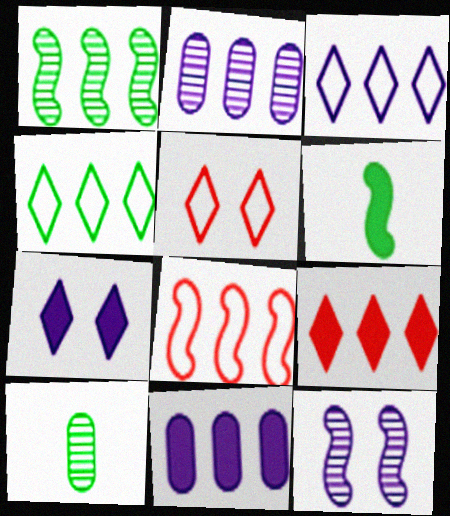[[2, 5, 6], 
[6, 8, 12], 
[7, 8, 10]]